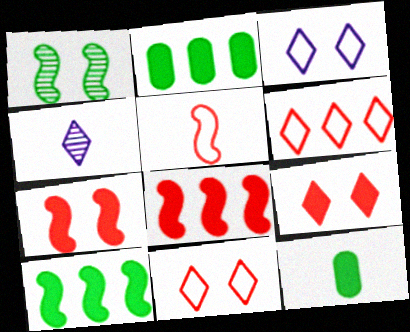[[4, 5, 12]]